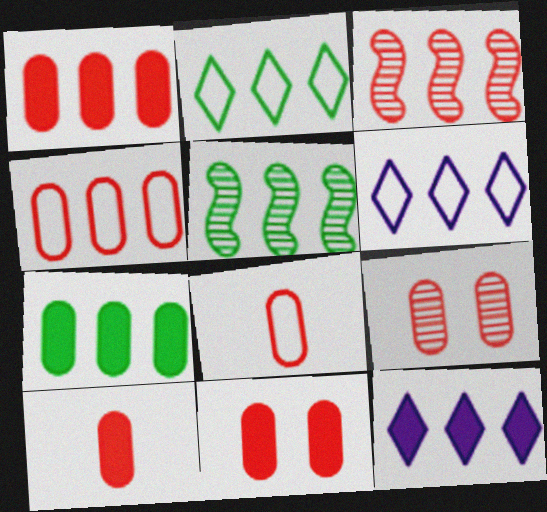[[1, 5, 6], 
[1, 8, 9], 
[1, 10, 11], 
[2, 5, 7], 
[3, 6, 7], 
[4, 5, 12], 
[4, 9, 10]]